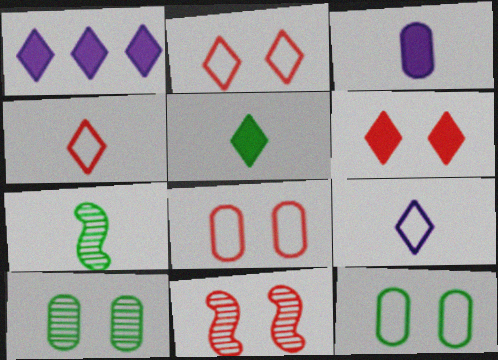[[1, 5, 6], 
[1, 7, 8], 
[3, 4, 7], 
[6, 8, 11]]